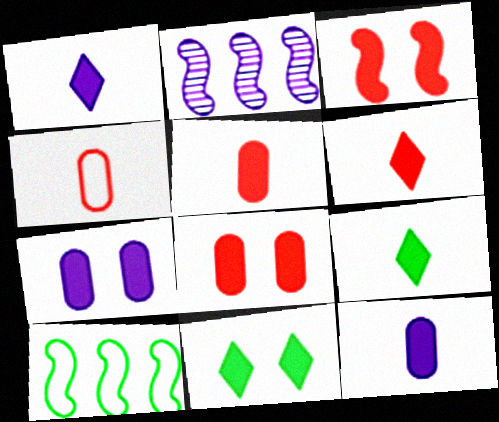[[1, 6, 9], 
[2, 4, 11], 
[3, 7, 11]]